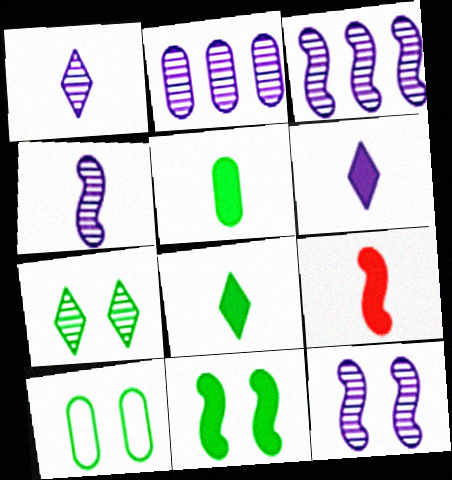[[1, 2, 12], 
[3, 4, 12], 
[5, 6, 9], 
[7, 10, 11]]